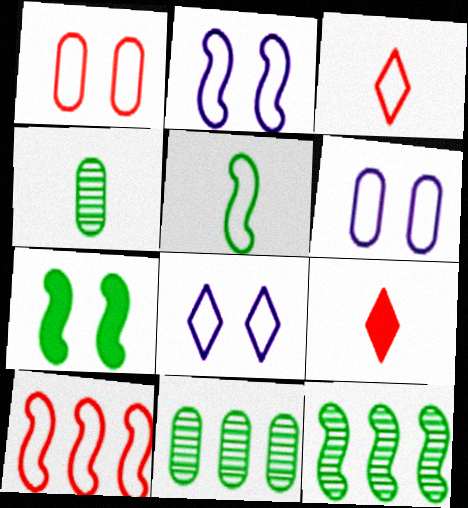[[1, 3, 10], 
[2, 5, 10], 
[2, 6, 8], 
[2, 9, 11], 
[5, 7, 12], 
[6, 9, 12]]